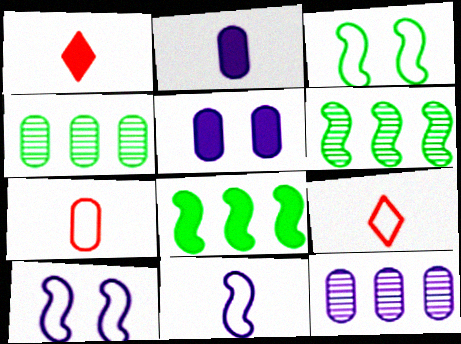[[1, 3, 12], 
[1, 4, 10], 
[1, 5, 8], 
[4, 5, 7], 
[5, 6, 9]]